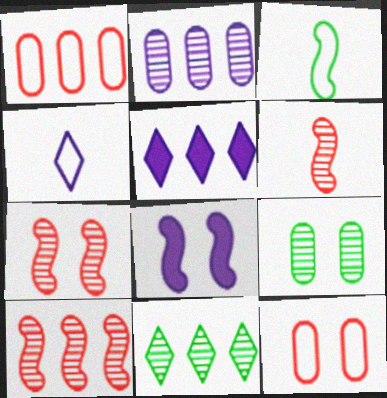[[2, 4, 8], 
[2, 10, 11], 
[3, 8, 10], 
[6, 7, 10]]